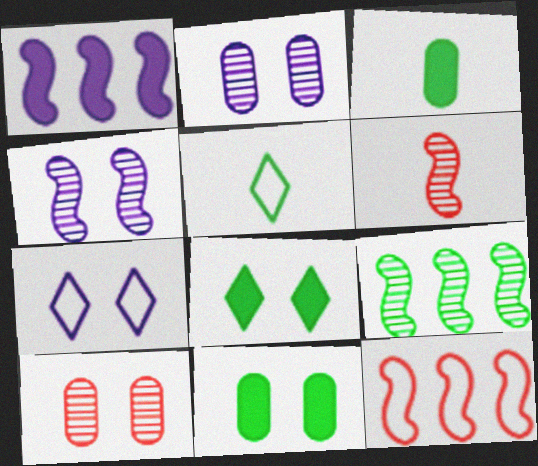[[1, 5, 10], 
[1, 9, 12], 
[4, 6, 9], 
[5, 9, 11]]